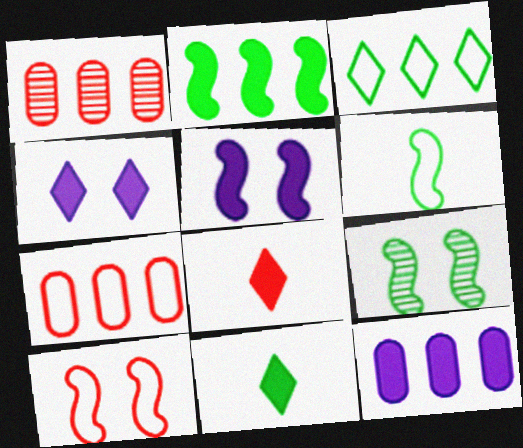[[1, 4, 6], 
[1, 8, 10], 
[2, 6, 9], 
[5, 9, 10]]